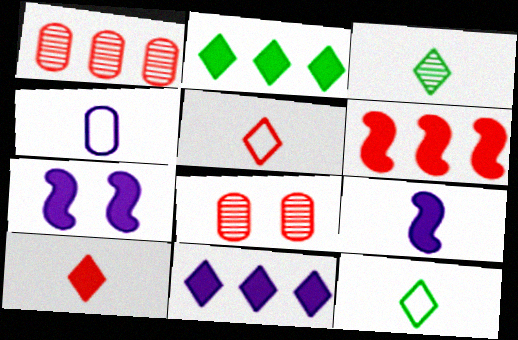[[1, 7, 12], 
[5, 6, 8]]